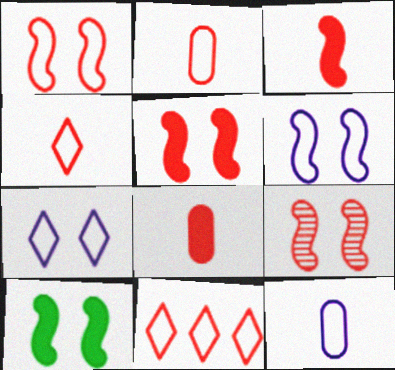[[1, 2, 11], 
[1, 5, 9], 
[6, 9, 10], 
[8, 9, 11]]